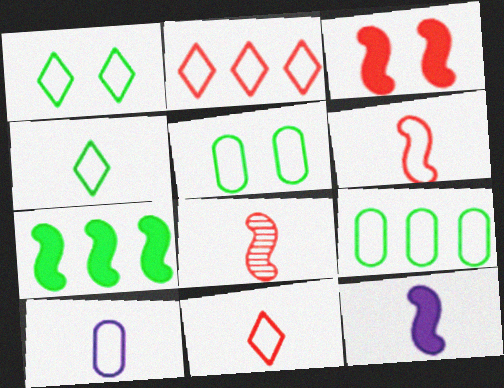[[3, 7, 12], 
[4, 6, 10]]